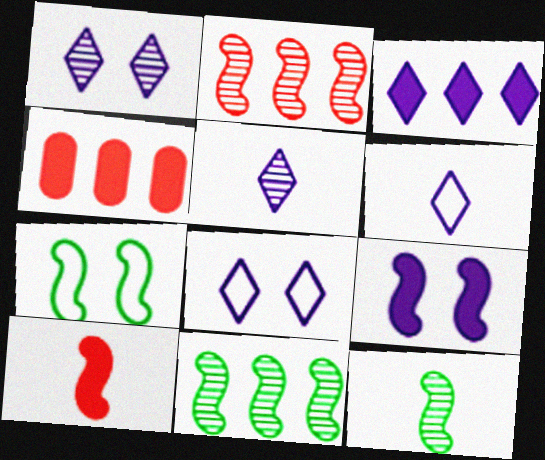[[1, 3, 6], 
[3, 5, 8], 
[4, 5, 7], 
[4, 8, 12]]